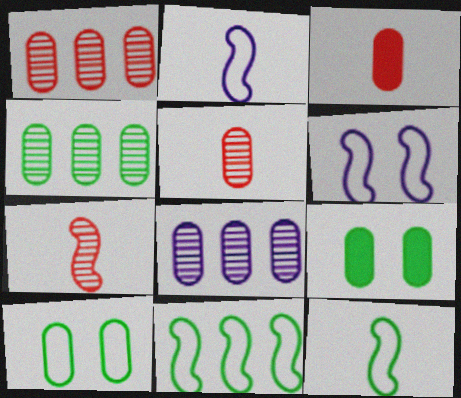[[1, 4, 8], 
[3, 8, 10]]